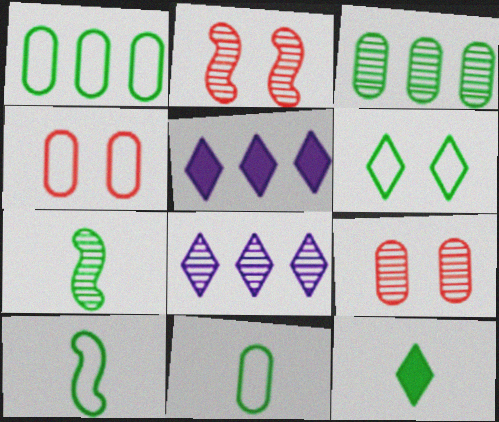[[1, 6, 10], 
[2, 5, 11], 
[4, 5, 7], 
[5, 9, 10], 
[7, 8, 9], 
[7, 11, 12]]